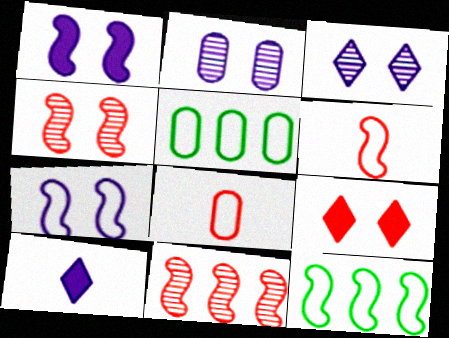[[4, 5, 10], 
[6, 7, 12], 
[8, 9, 11]]